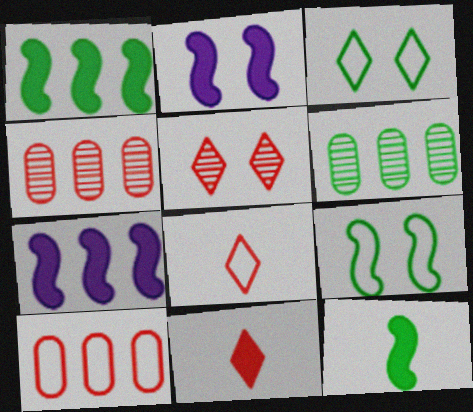[[2, 6, 8], 
[3, 6, 12]]